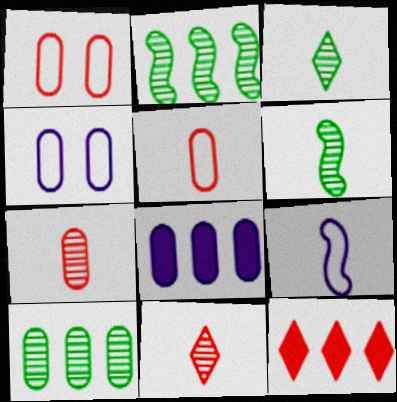[[4, 6, 12]]